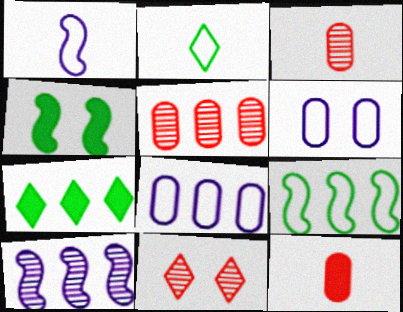[[4, 6, 11]]